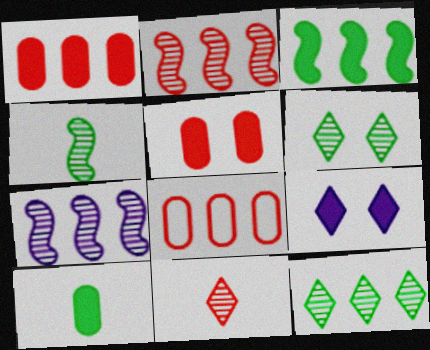[[4, 8, 9]]